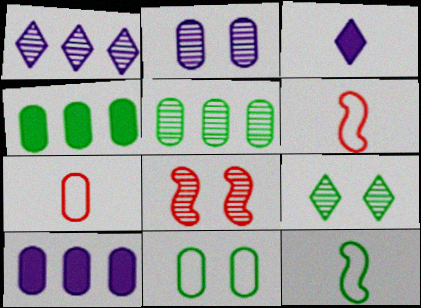[[2, 4, 7], 
[2, 8, 9], 
[4, 9, 12], 
[6, 9, 10]]